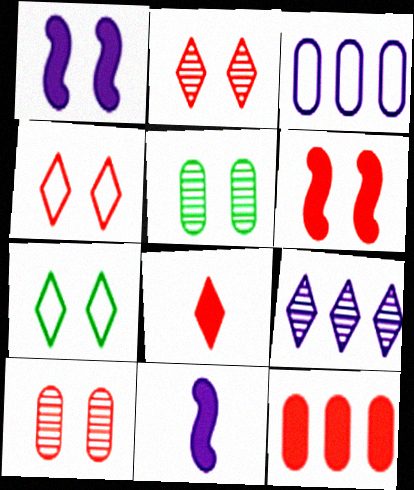[[1, 4, 5], 
[1, 7, 10], 
[4, 6, 10], 
[6, 8, 12], 
[7, 8, 9]]